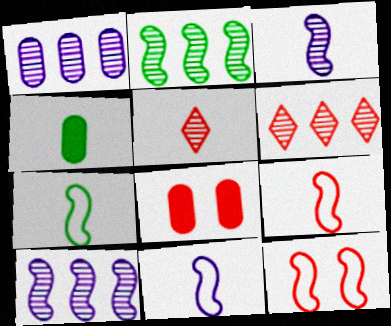[[1, 2, 6], 
[4, 5, 11], 
[6, 8, 9], 
[7, 9, 11]]